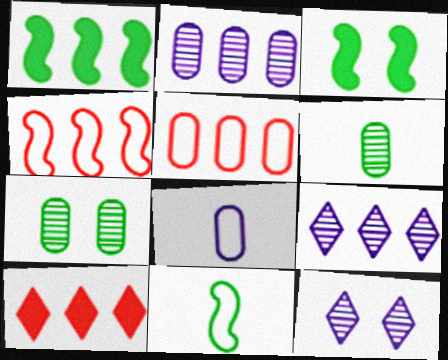[[1, 5, 9]]